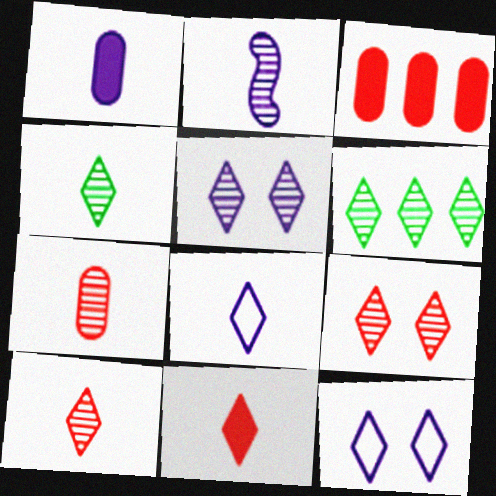[[1, 2, 8], 
[2, 4, 7], 
[4, 8, 11], 
[5, 6, 10], 
[6, 11, 12]]